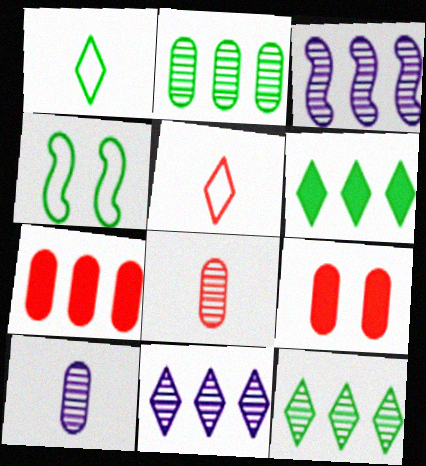[[1, 3, 9]]